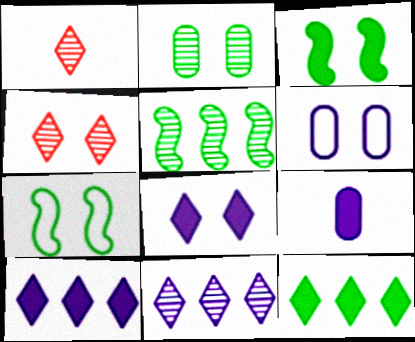[[3, 4, 6]]